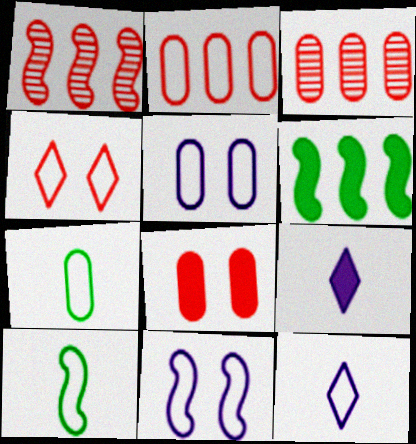[[2, 5, 7], 
[6, 8, 9]]